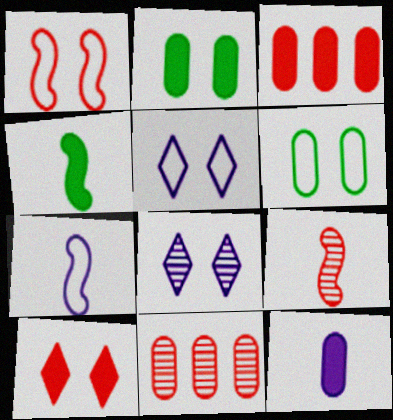[[1, 2, 8], 
[1, 5, 6], 
[2, 3, 12], 
[4, 5, 11], 
[4, 7, 9], 
[6, 11, 12]]